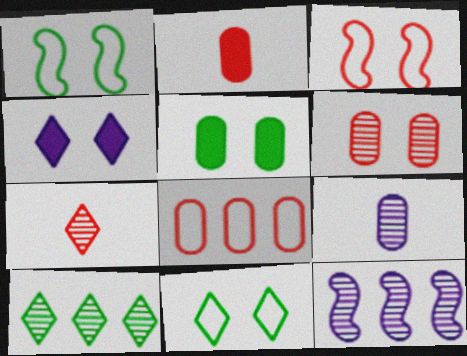[[1, 4, 6], 
[2, 6, 8], 
[2, 11, 12], 
[5, 8, 9]]